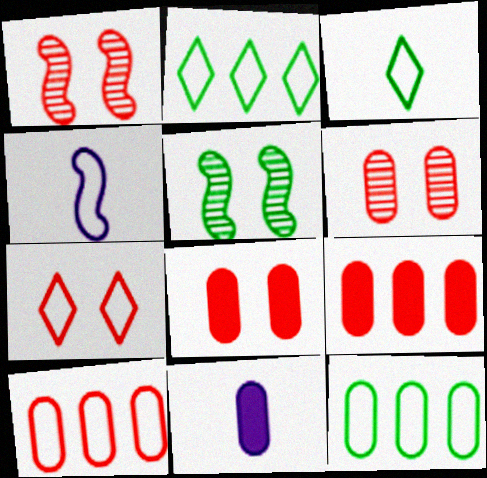[[1, 2, 11], 
[1, 7, 8], 
[4, 7, 12], 
[6, 11, 12]]